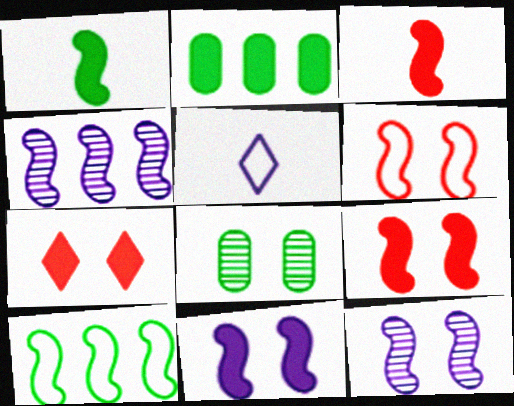[[1, 4, 6], 
[3, 10, 12]]